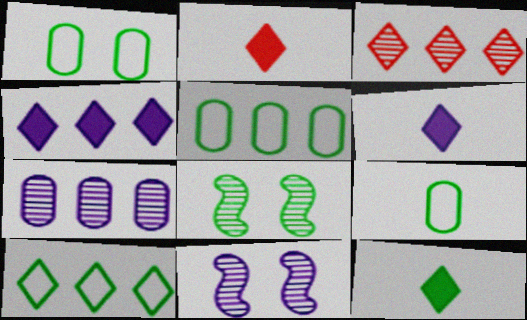[[1, 5, 9], 
[2, 5, 11], 
[2, 6, 12], 
[3, 4, 10], 
[5, 8, 12]]